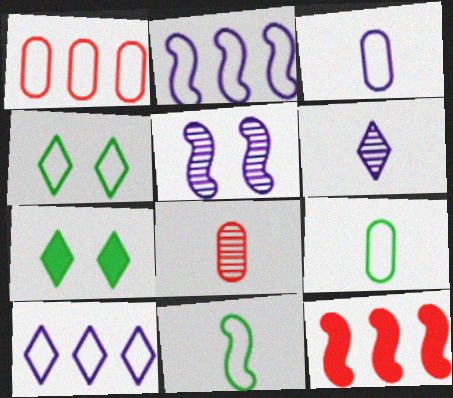[[2, 7, 8], 
[5, 11, 12]]